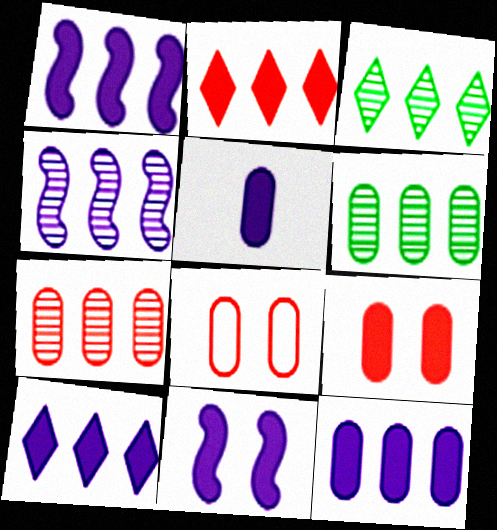[[1, 10, 12], 
[3, 4, 7], 
[5, 6, 8], 
[5, 10, 11]]